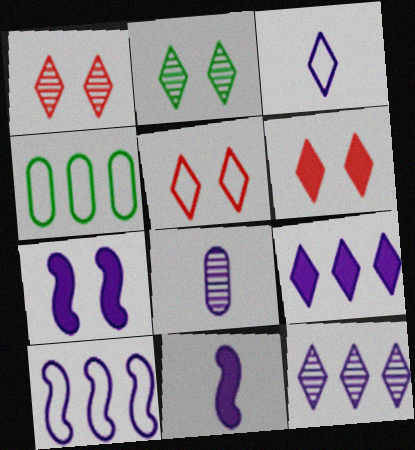[[1, 4, 11], 
[1, 5, 6], 
[3, 8, 11]]